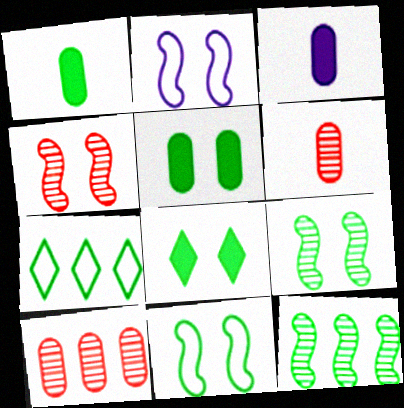[[1, 7, 9], 
[3, 4, 7]]